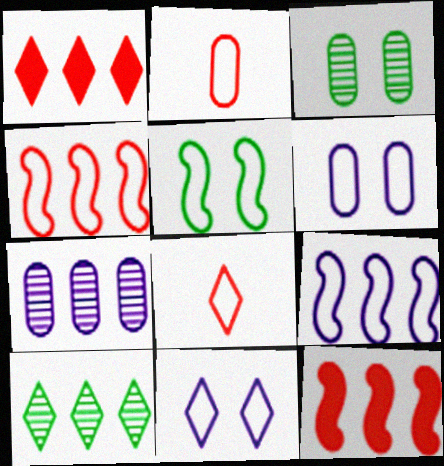[]